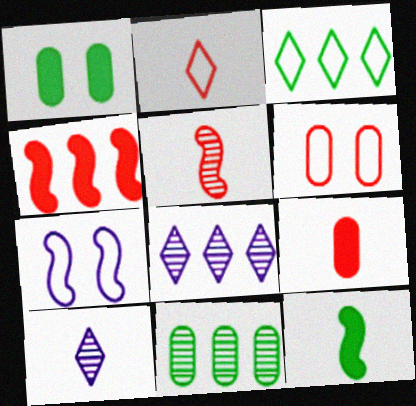[[2, 5, 9], 
[6, 8, 12]]